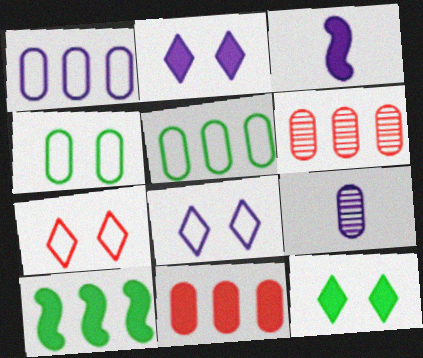[[3, 11, 12], 
[4, 9, 11], 
[7, 9, 10]]